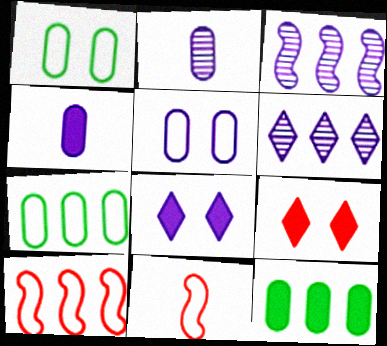[[6, 10, 12]]